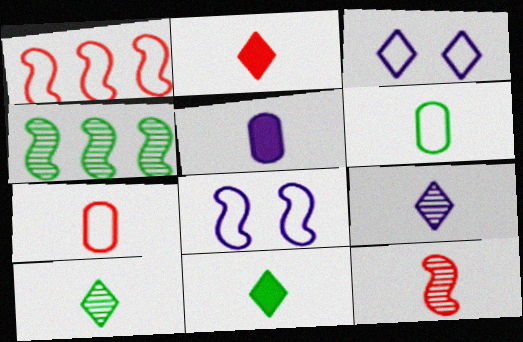[[1, 3, 6], 
[2, 7, 12]]